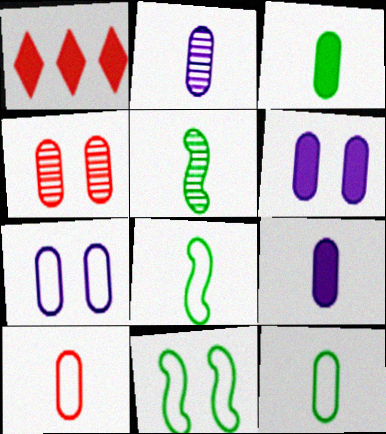[[1, 2, 11], 
[1, 5, 7], 
[2, 3, 10]]